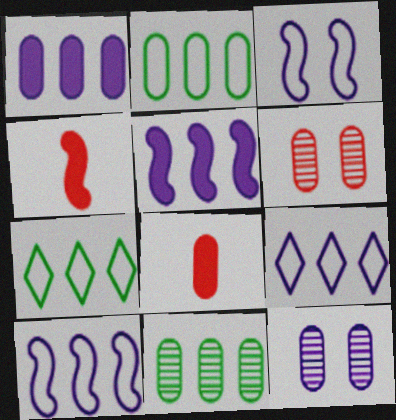[[2, 8, 12], 
[4, 7, 12]]